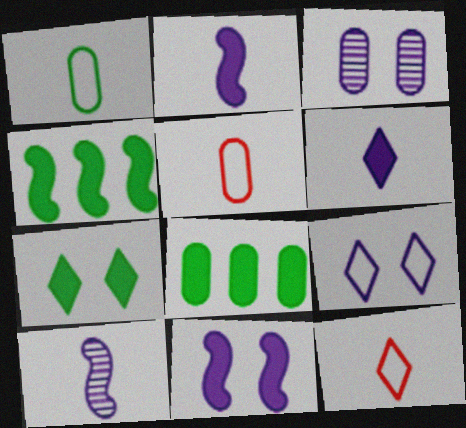[[3, 4, 12], 
[3, 5, 8], 
[3, 9, 11]]